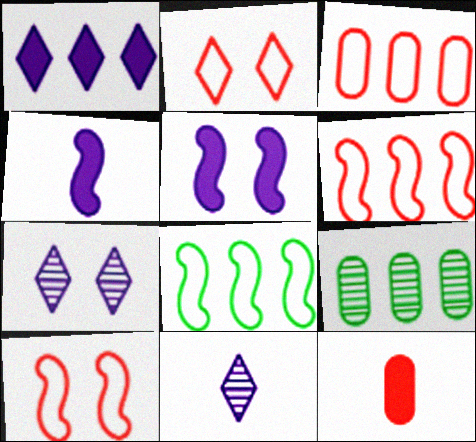[[1, 6, 9], 
[2, 4, 9], 
[7, 8, 12]]